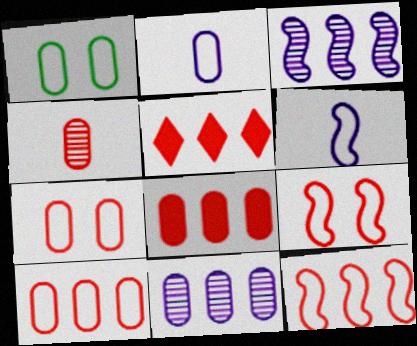[[1, 2, 10], 
[4, 5, 9], 
[4, 7, 8]]